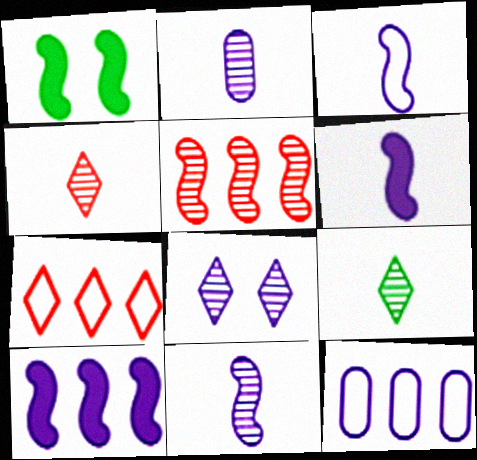[[1, 2, 7], 
[1, 3, 5], 
[1, 4, 12], 
[3, 6, 11], 
[6, 8, 12]]